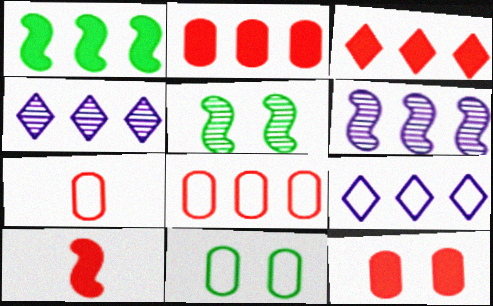[[1, 4, 8], 
[3, 10, 12], 
[4, 10, 11]]